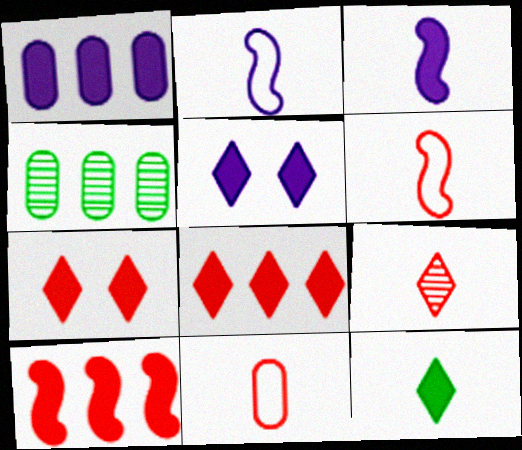[[1, 3, 5], 
[2, 4, 7], 
[4, 5, 6], 
[5, 8, 12]]